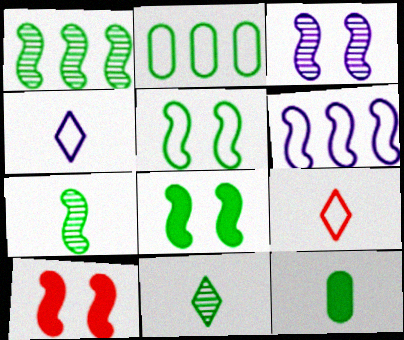[[2, 8, 11], 
[3, 5, 10], 
[6, 7, 10]]